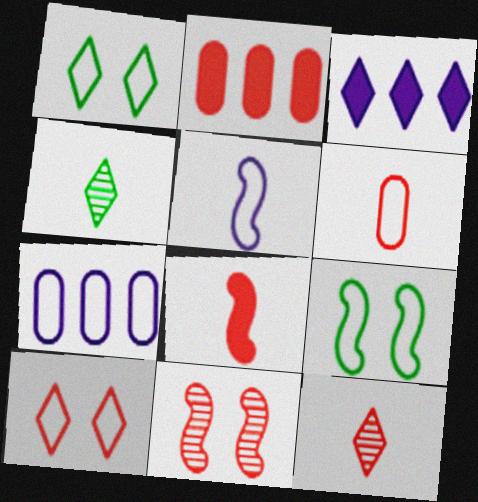[[1, 3, 12], 
[3, 4, 10], 
[6, 8, 12]]